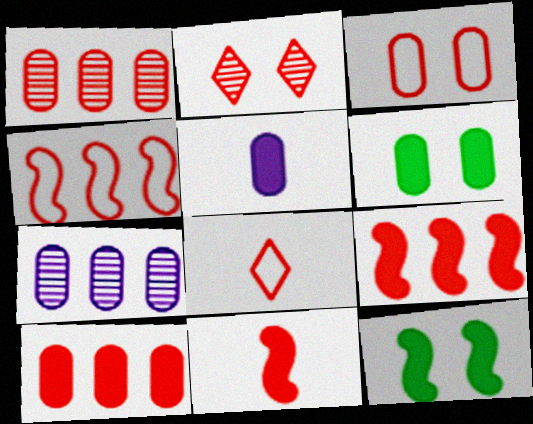[[3, 4, 8], 
[5, 6, 10], 
[7, 8, 12]]